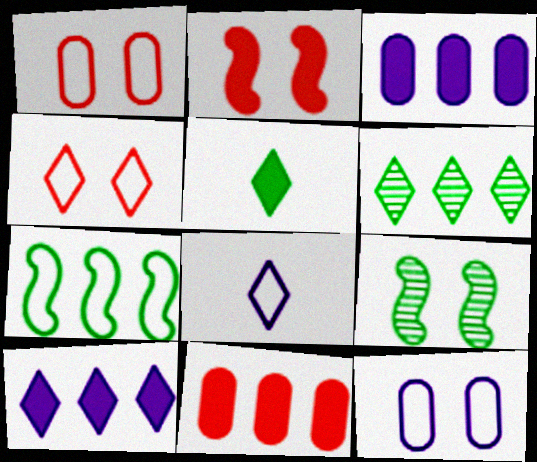[[1, 7, 8], 
[2, 3, 5], 
[8, 9, 11]]